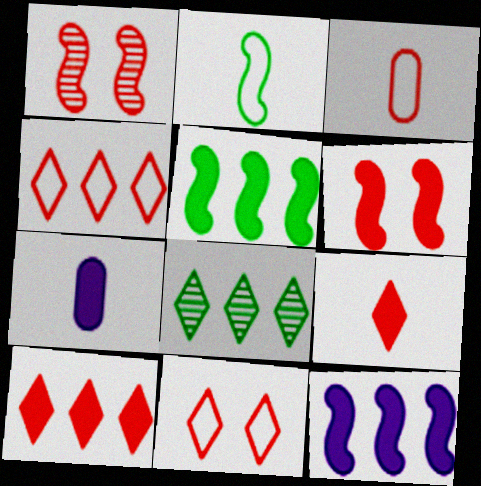[[1, 2, 12], 
[1, 3, 10]]